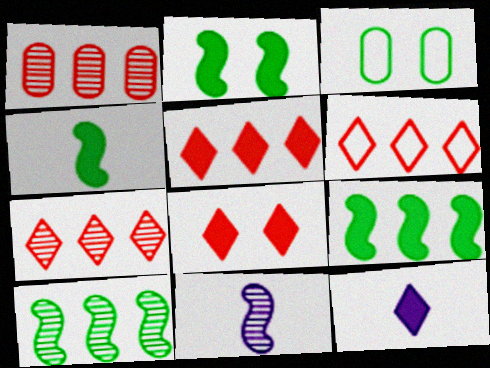[[2, 4, 9], 
[3, 5, 11], 
[5, 6, 7]]